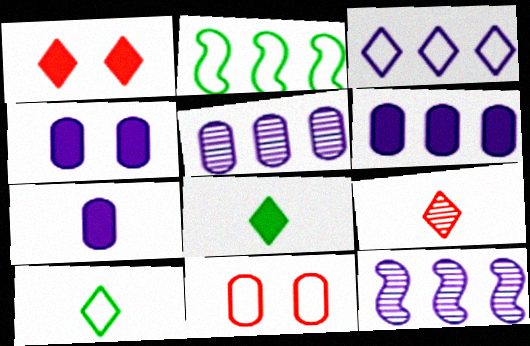[[2, 4, 9], 
[3, 6, 12], 
[4, 6, 7], 
[8, 11, 12]]